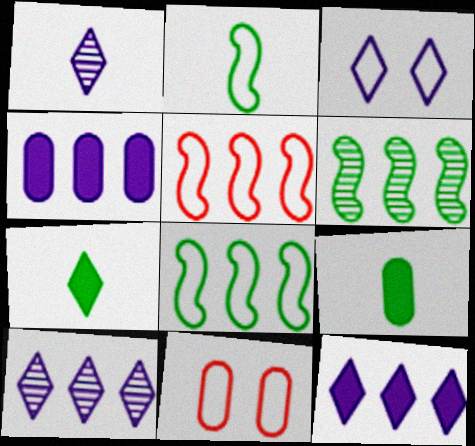[[1, 3, 12]]